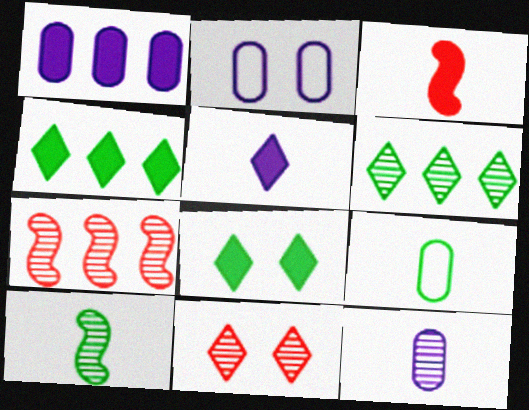[[1, 2, 12], 
[1, 3, 8], 
[2, 3, 6]]